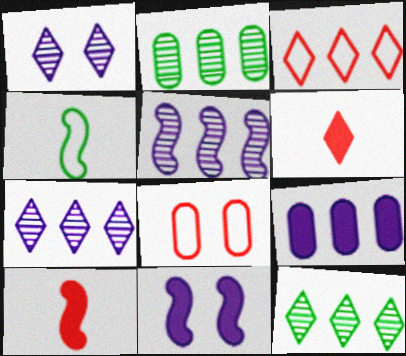[]